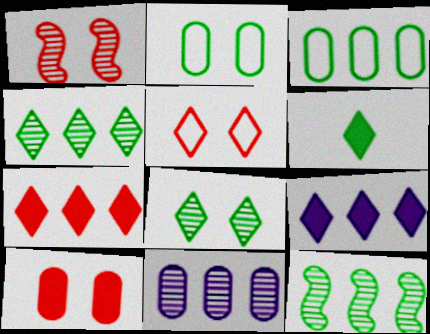[[1, 5, 10], 
[2, 6, 12]]